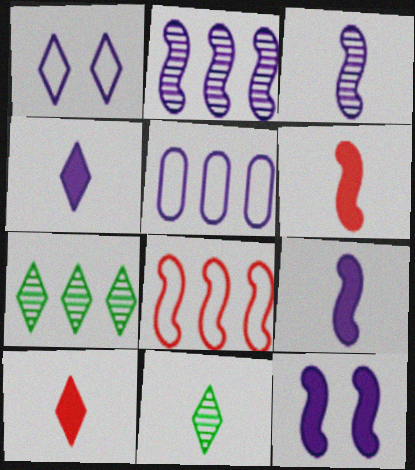[[1, 7, 10]]